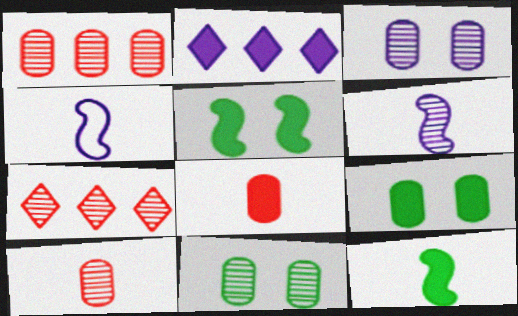[[2, 3, 4], 
[2, 5, 8], 
[4, 7, 9], 
[6, 7, 11]]